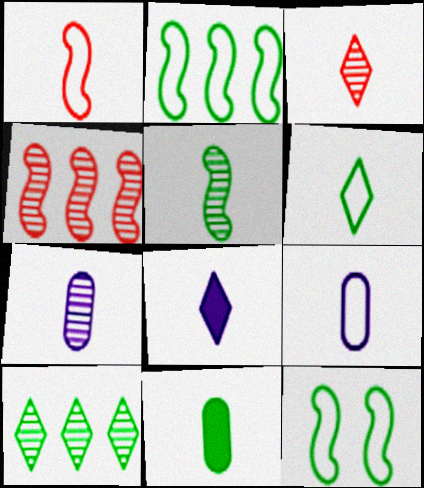[[1, 6, 9], 
[3, 5, 7], 
[3, 6, 8], 
[5, 6, 11], 
[10, 11, 12]]